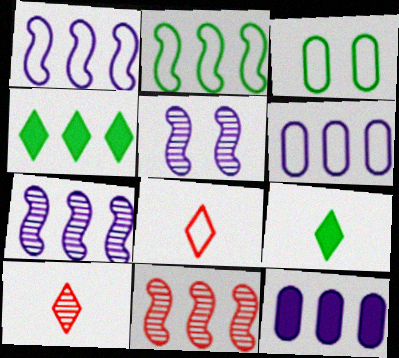[[1, 3, 8], 
[4, 6, 11]]